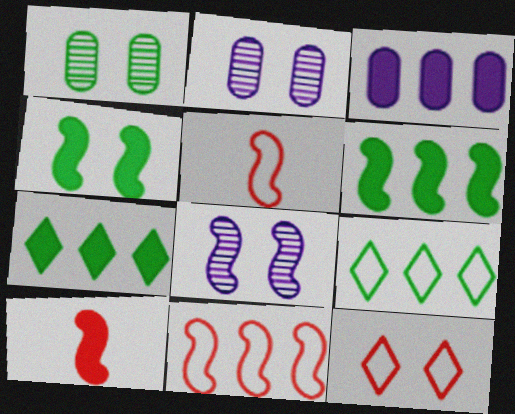[[2, 4, 12], 
[2, 5, 7], 
[2, 9, 10], 
[5, 6, 8]]